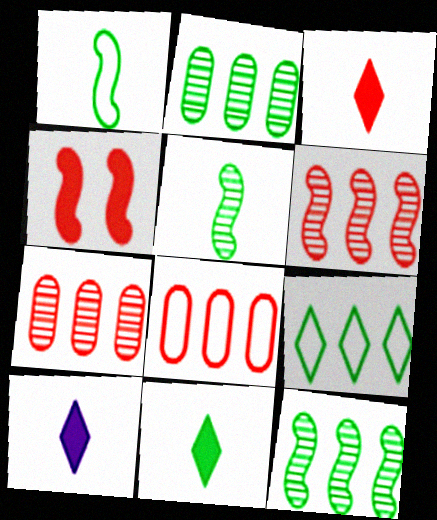[[3, 10, 11]]